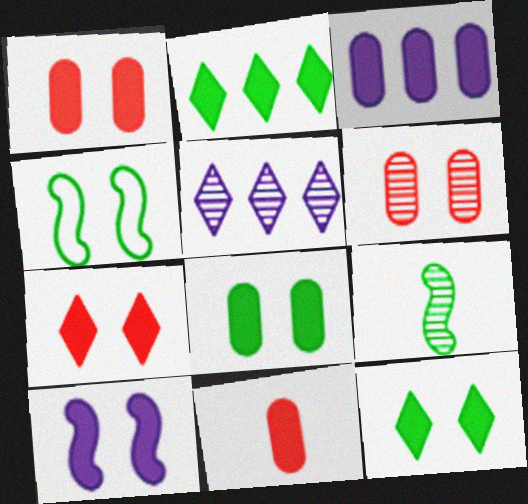[[1, 10, 12], 
[2, 10, 11], 
[3, 8, 11], 
[4, 5, 11], 
[5, 6, 9], 
[7, 8, 10]]